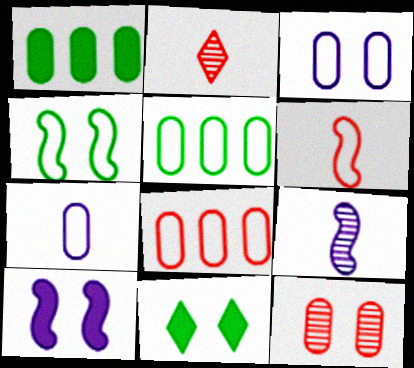[[1, 7, 12], 
[2, 5, 10], 
[8, 9, 11]]